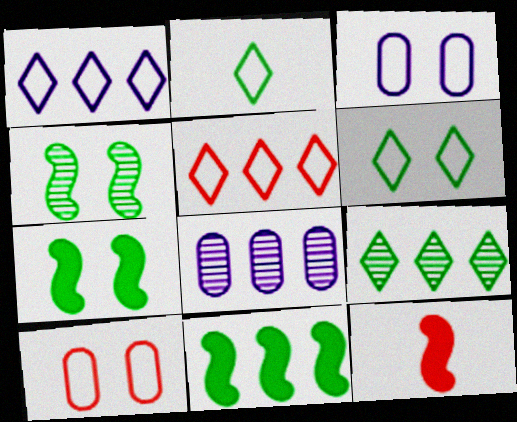[[3, 9, 12], 
[5, 8, 11], 
[6, 8, 12]]